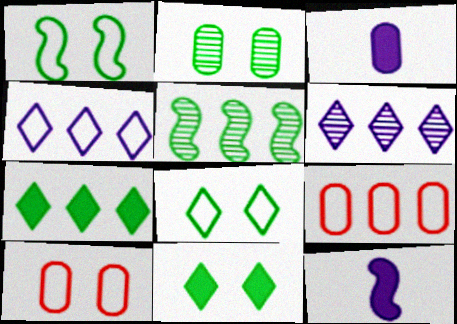[[1, 2, 11], 
[2, 3, 9]]